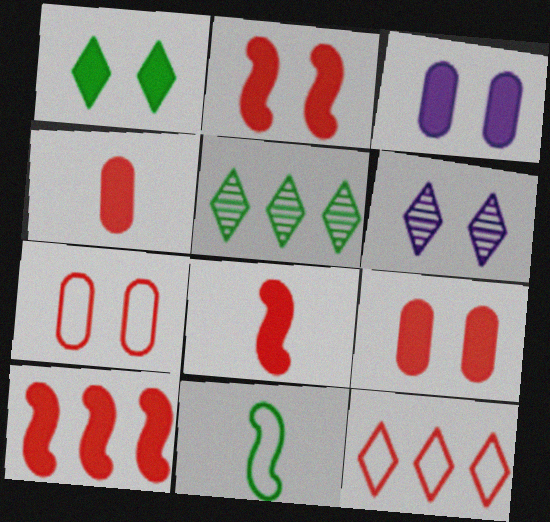[[1, 2, 3], 
[2, 8, 10]]